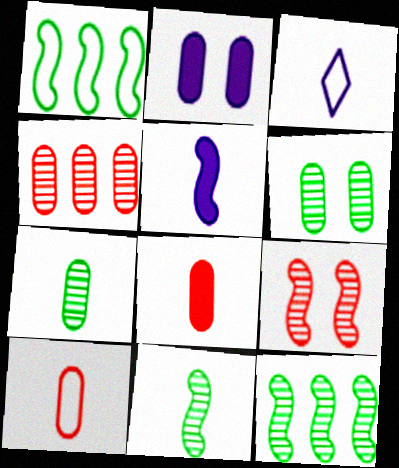[[1, 5, 9], 
[3, 8, 11]]